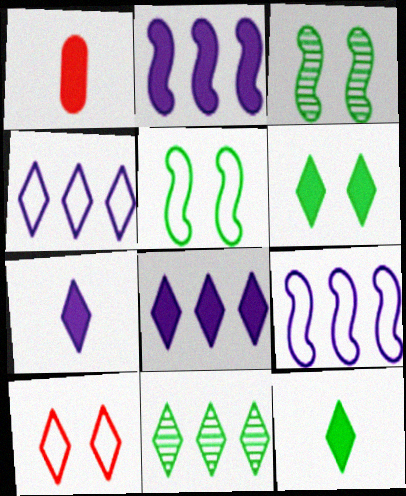[[1, 2, 6], 
[1, 3, 4], 
[7, 10, 11]]